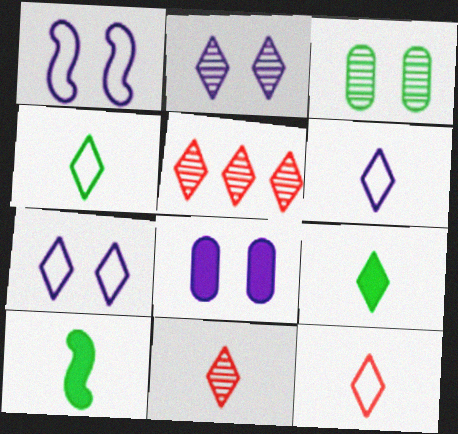[[1, 2, 8], 
[4, 6, 12], 
[5, 7, 9], 
[6, 9, 11]]